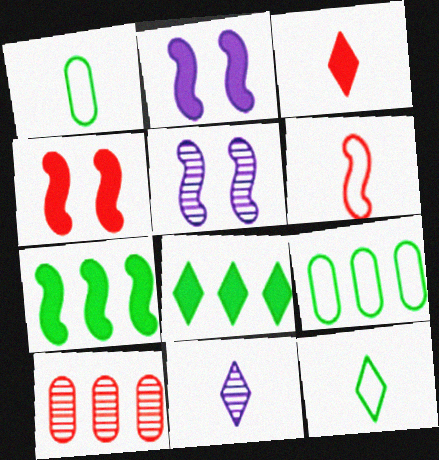[[2, 10, 12], 
[3, 5, 9], 
[3, 11, 12], 
[4, 9, 11], 
[5, 6, 7]]